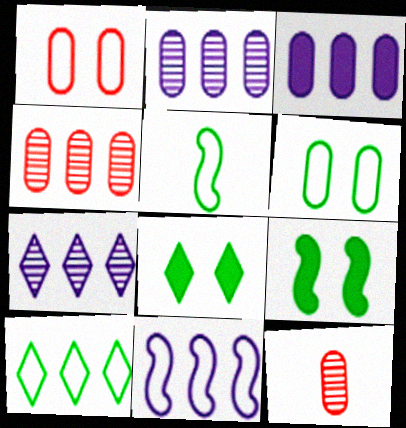[[3, 6, 12], 
[3, 7, 11], 
[5, 6, 10], 
[8, 11, 12]]